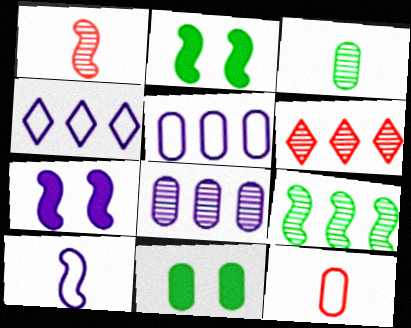[[1, 4, 11], 
[6, 8, 9], 
[6, 10, 11], 
[8, 11, 12]]